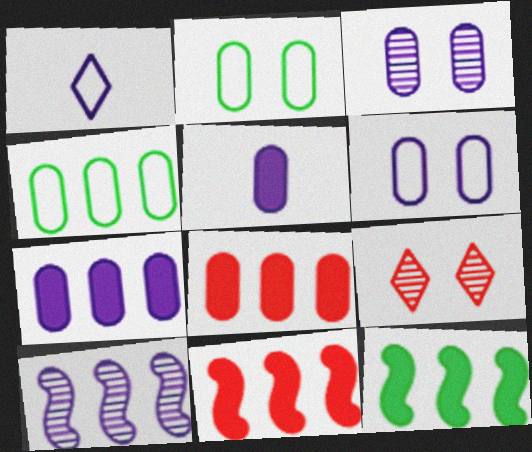[]